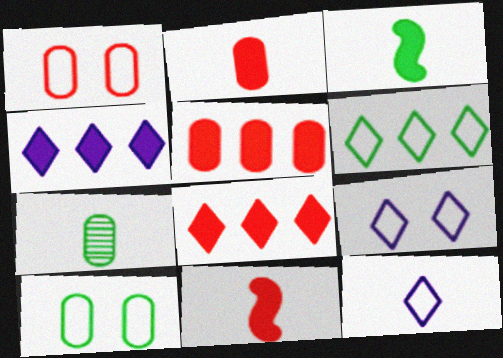[[7, 11, 12]]